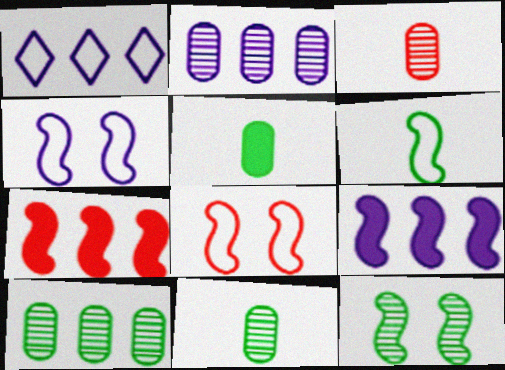[[1, 2, 9], 
[1, 7, 10]]